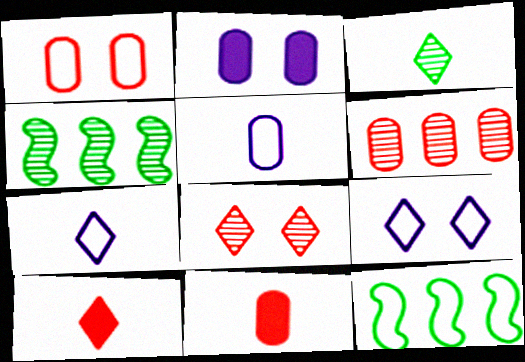[[1, 6, 11], 
[1, 7, 12], 
[3, 7, 10], 
[4, 9, 11]]